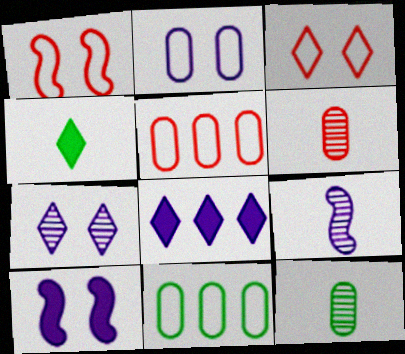[[1, 8, 12], 
[2, 7, 10], 
[2, 8, 9]]